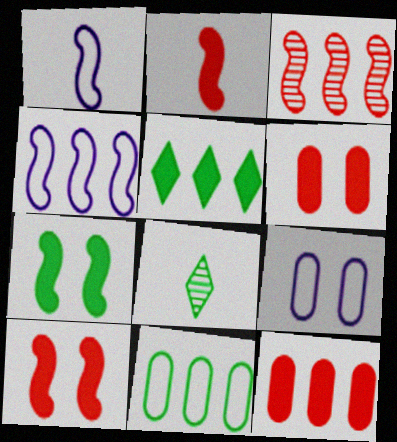[[1, 3, 7], 
[4, 6, 8], 
[7, 8, 11]]